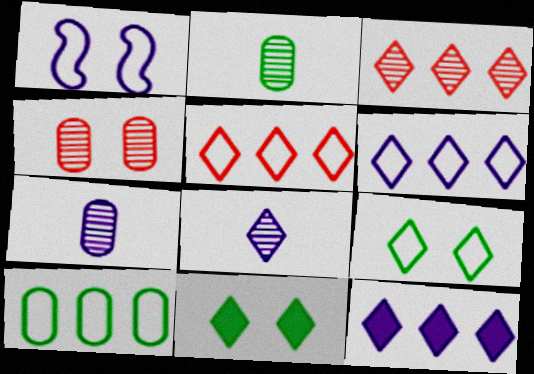[[1, 4, 11], 
[1, 7, 12], 
[5, 8, 11]]